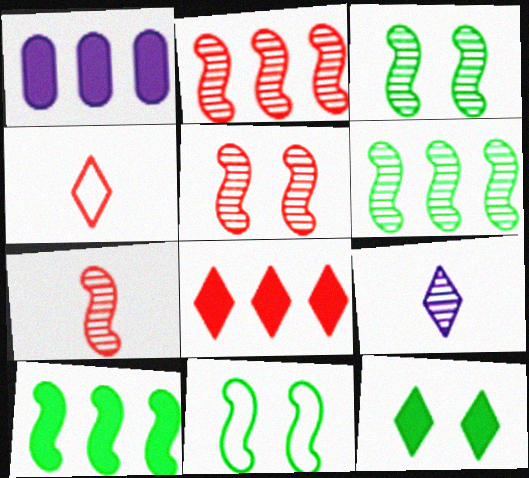[[1, 3, 4], 
[1, 8, 10], 
[2, 5, 7]]